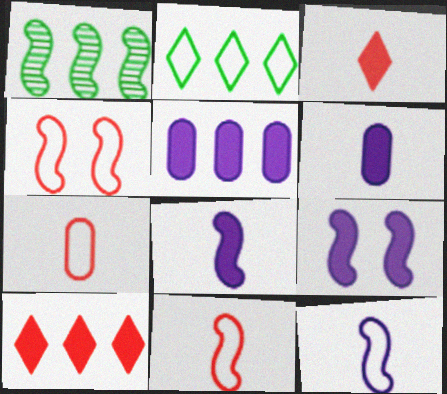[[1, 4, 8], 
[1, 9, 11]]